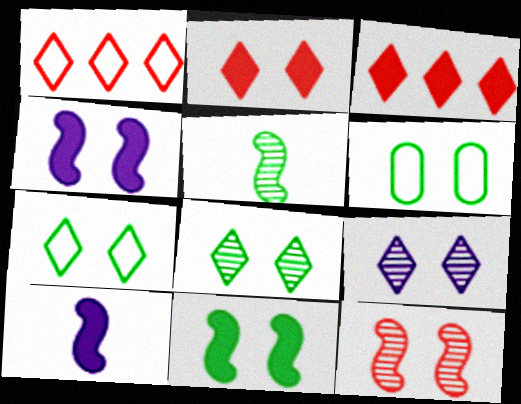[[2, 7, 9], 
[6, 8, 11]]